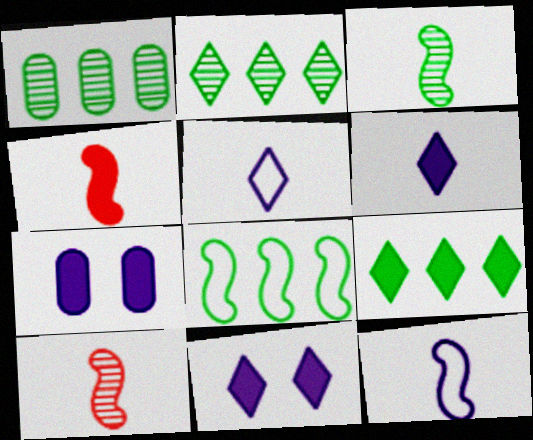[[1, 8, 9], 
[3, 4, 12], 
[4, 7, 9]]